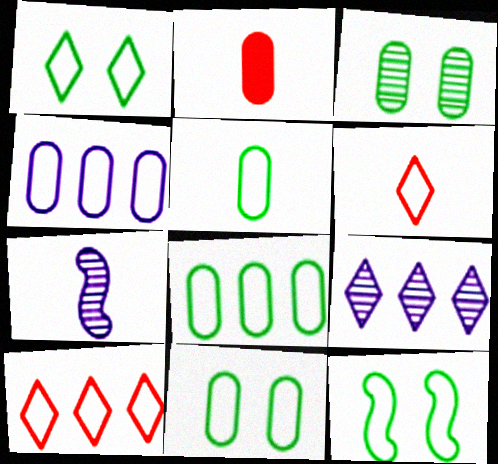[[1, 11, 12], 
[2, 3, 4], 
[2, 9, 12], 
[4, 6, 12], 
[5, 8, 11]]